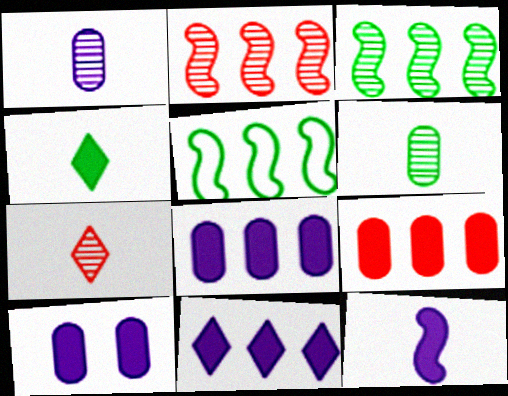[[5, 7, 10], 
[10, 11, 12]]